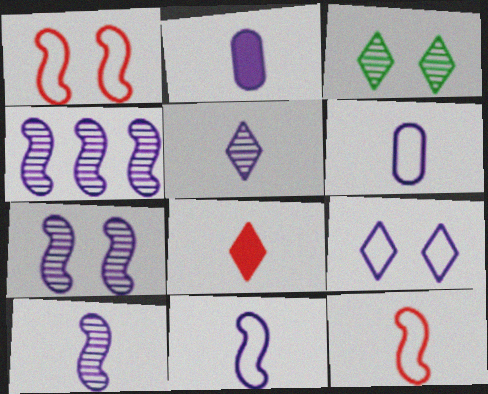[[2, 4, 9], 
[2, 5, 11], 
[4, 7, 10]]